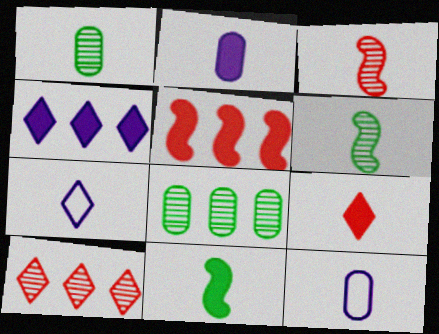[[2, 9, 11], 
[6, 9, 12]]